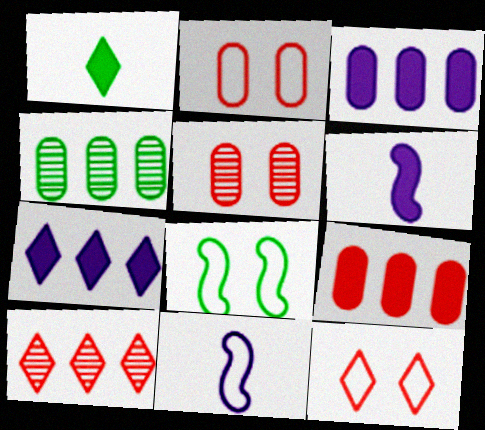[[1, 4, 8], 
[4, 6, 12]]